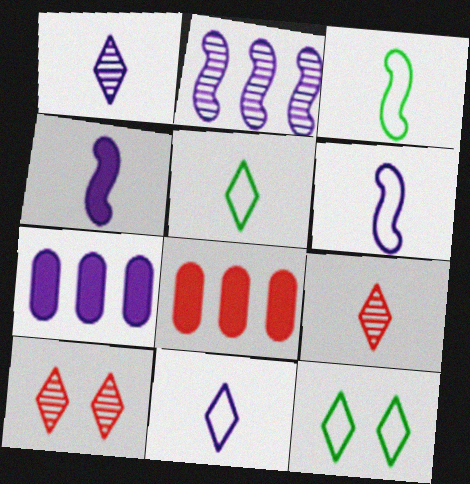[[3, 7, 10]]